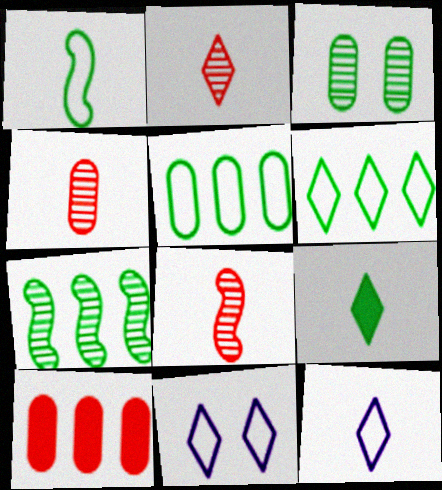[[2, 4, 8], 
[2, 9, 12]]